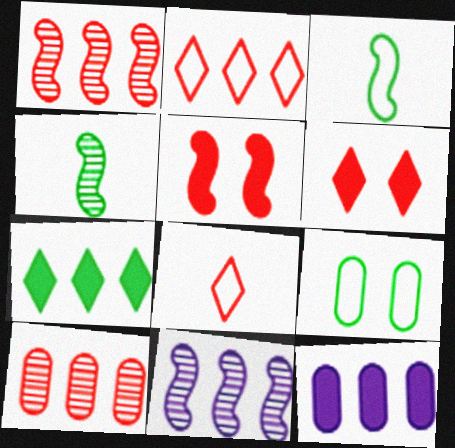[[3, 5, 11], 
[4, 7, 9], 
[5, 8, 10]]